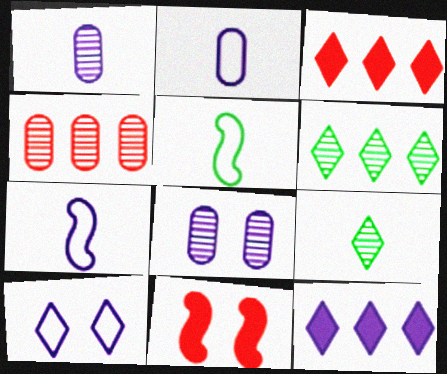[[2, 6, 11], 
[3, 5, 8], 
[3, 9, 10], 
[7, 8, 12]]